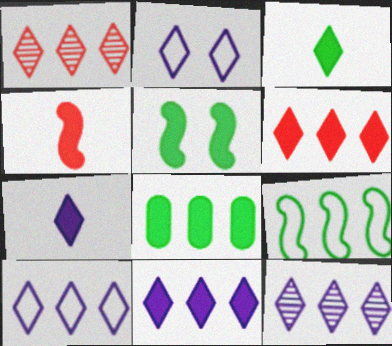[[1, 2, 3], 
[2, 7, 12], 
[3, 5, 8], 
[10, 11, 12]]